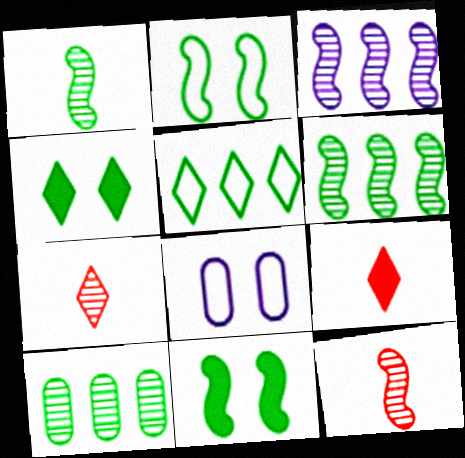[[6, 8, 9]]